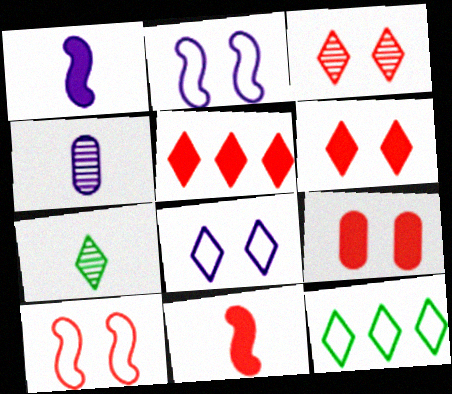[[3, 9, 10], 
[5, 7, 8], 
[5, 9, 11]]